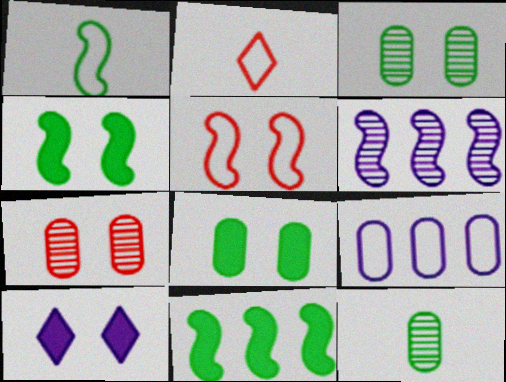[[2, 6, 8], 
[3, 5, 10]]